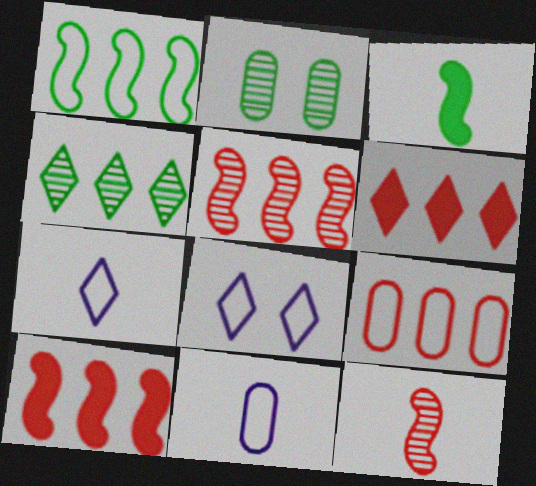[[2, 7, 10], 
[5, 6, 9]]